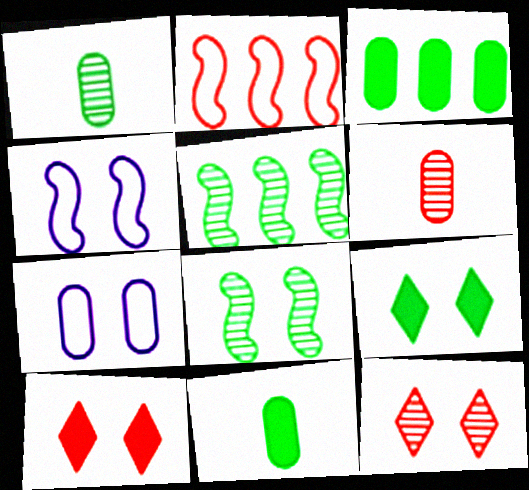[[2, 6, 10], 
[3, 6, 7], 
[7, 8, 10]]